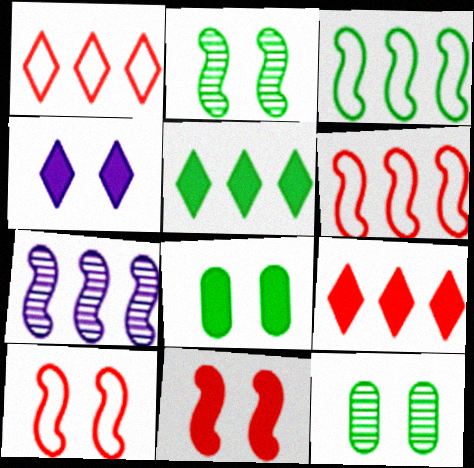[[4, 8, 11], 
[4, 10, 12]]